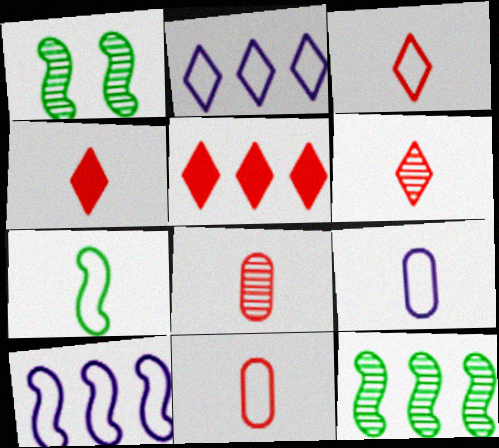[[1, 5, 9], 
[3, 4, 6], 
[3, 7, 9]]